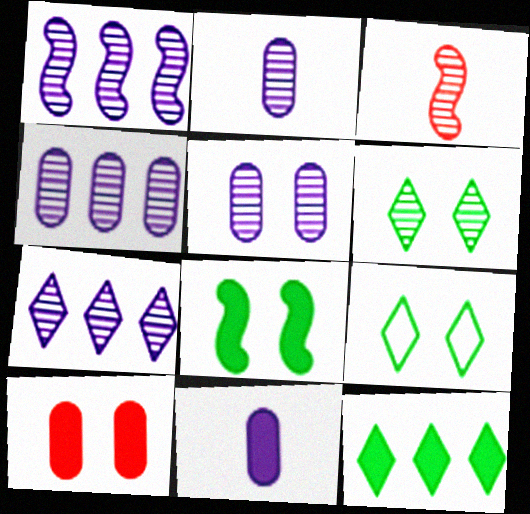[[1, 4, 7], 
[2, 4, 5], 
[3, 4, 6]]